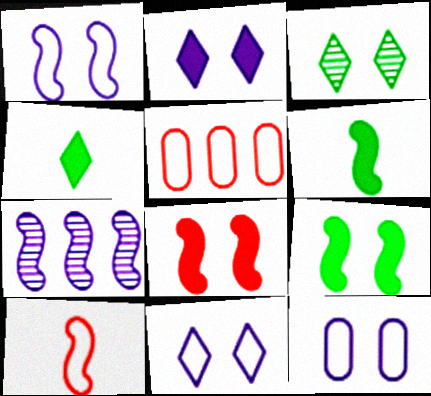[[1, 11, 12], 
[3, 8, 12], 
[7, 9, 10]]